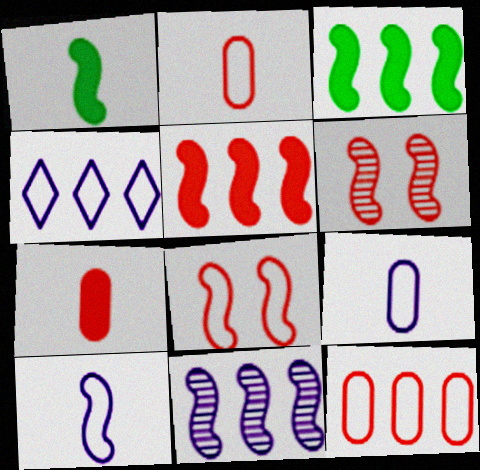[[1, 8, 11], 
[3, 6, 10]]